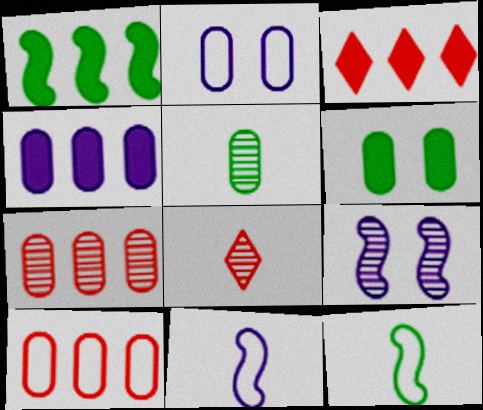[[1, 2, 8], 
[1, 3, 4]]